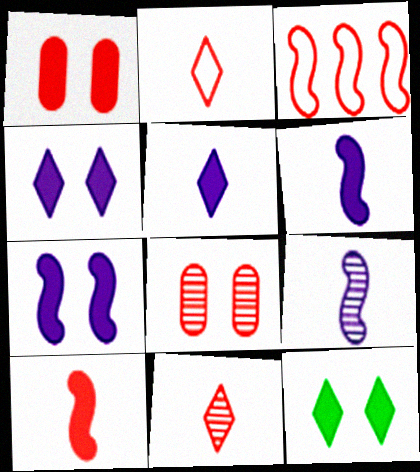[[1, 3, 11], 
[1, 7, 12]]